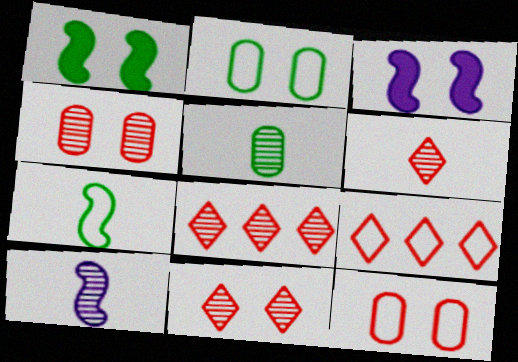[[2, 3, 11], 
[3, 5, 9], 
[5, 6, 10], 
[6, 8, 11]]